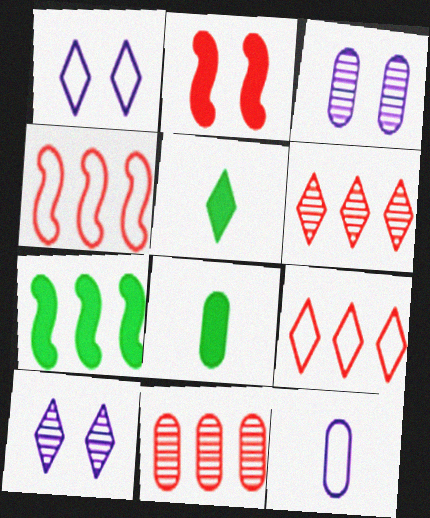[[1, 5, 6], 
[3, 4, 5], 
[4, 8, 10], 
[5, 9, 10]]